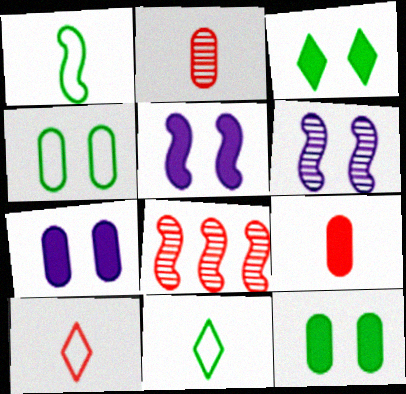[[1, 5, 8], 
[7, 8, 11]]